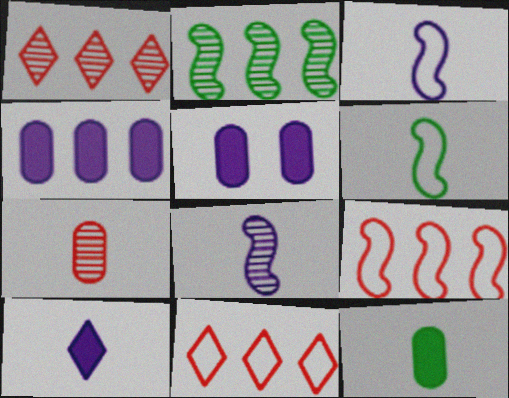[[1, 5, 6], 
[2, 4, 11], 
[6, 7, 10]]